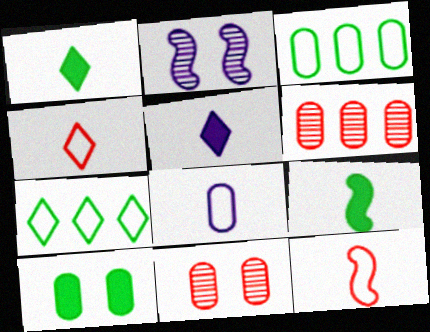[[6, 8, 10]]